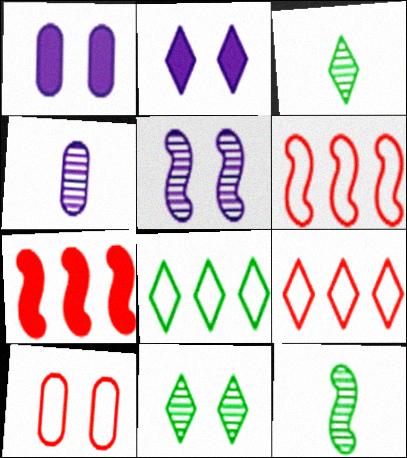[[1, 3, 6], 
[1, 9, 12], 
[2, 3, 9]]